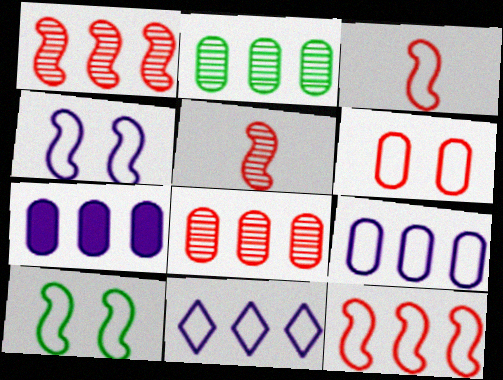[]